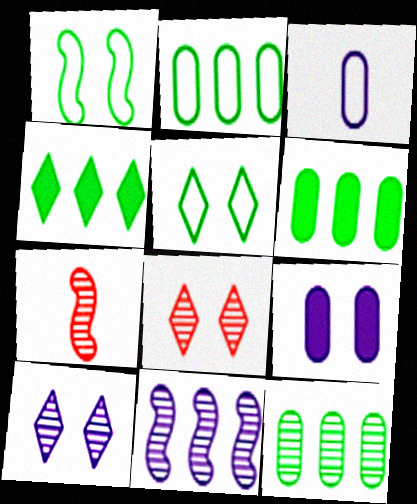[[1, 8, 9], 
[2, 6, 12], 
[7, 10, 12]]